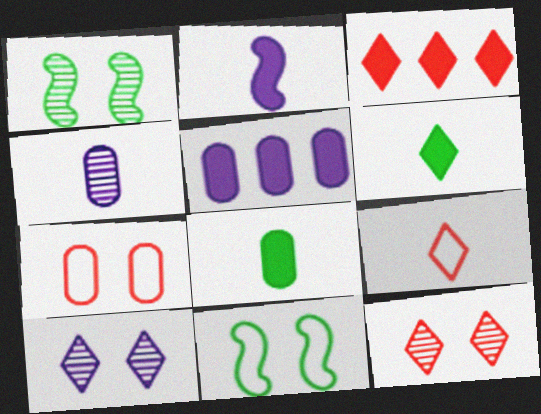[[1, 5, 9], 
[3, 4, 11], 
[3, 9, 12]]